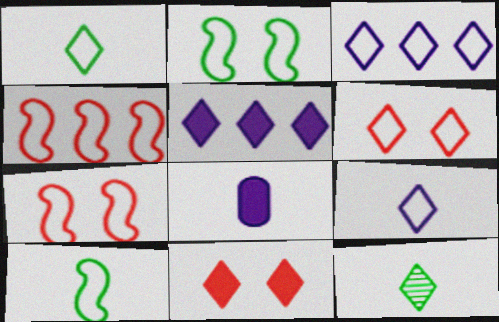[[1, 3, 6], 
[3, 11, 12], 
[5, 6, 12]]